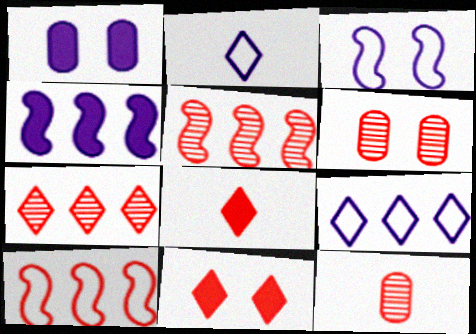[[6, 8, 10], 
[10, 11, 12]]